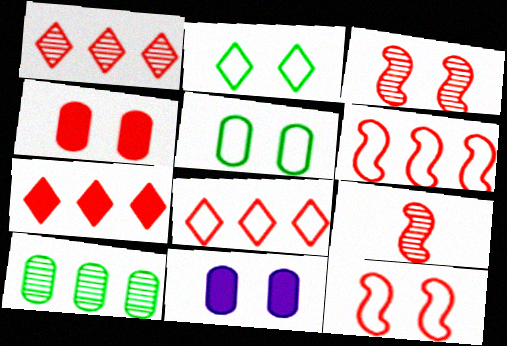[[1, 7, 8], 
[2, 3, 11], 
[4, 8, 9]]